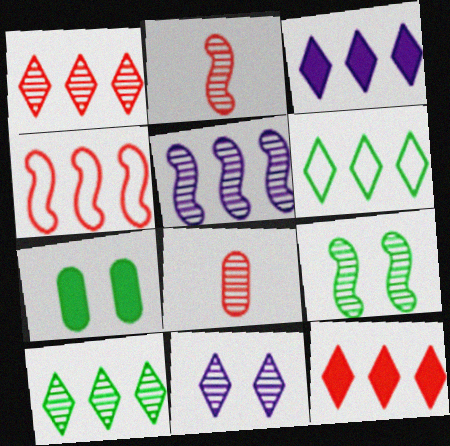[[1, 3, 6], 
[2, 5, 9]]